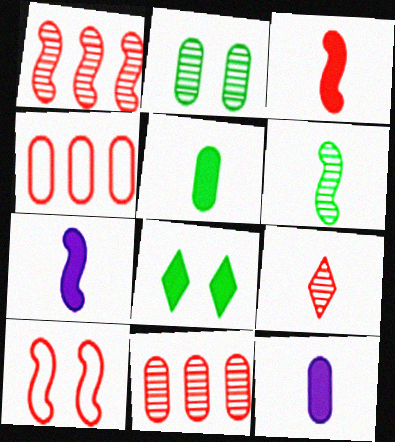[[1, 3, 10], 
[2, 4, 12]]